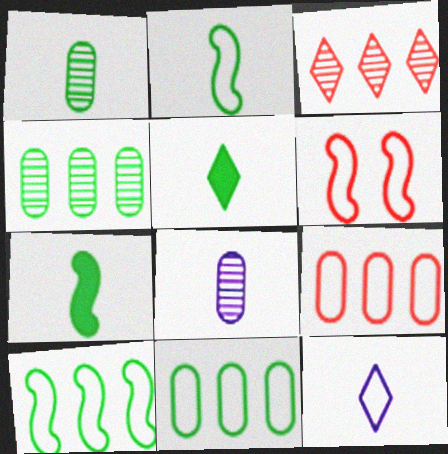[[1, 2, 5], 
[6, 11, 12]]